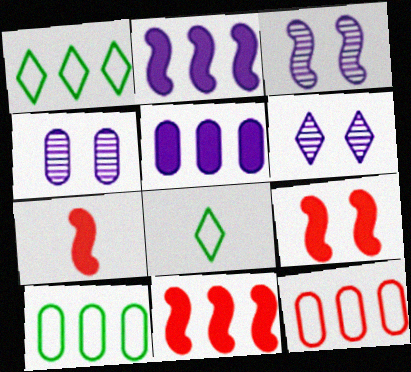[[1, 4, 7], 
[3, 4, 6], 
[4, 8, 11], 
[6, 7, 10], 
[7, 9, 11]]